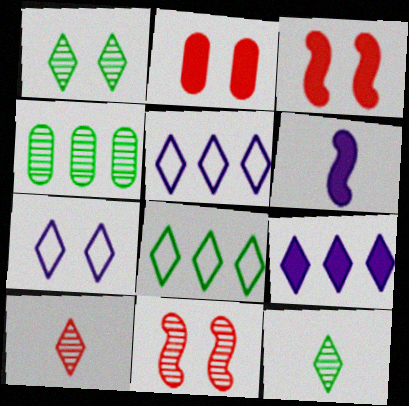[]